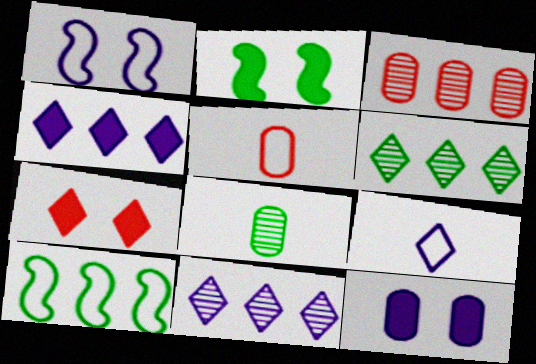[[2, 3, 9], 
[2, 5, 11], 
[2, 7, 12], 
[3, 4, 10], 
[6, 7, 9]]